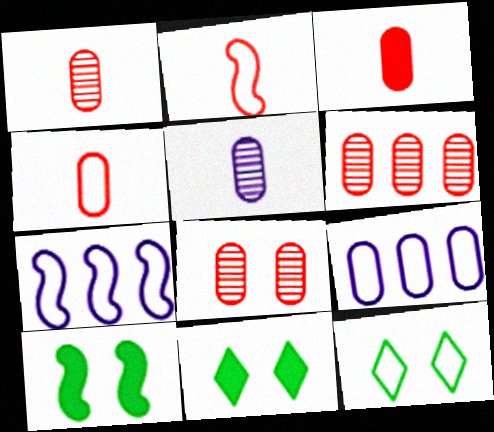[[1, 3, 4], 
[1, 6, 8], 
[1, 7, 11], 
[2, 9, 12], 
[4, 7, 12]]